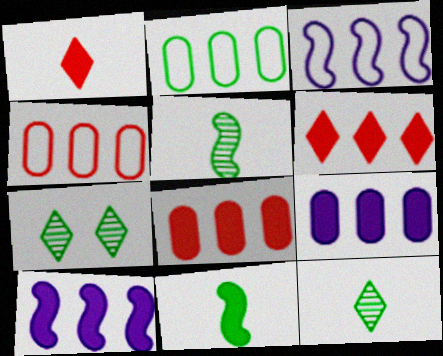[[2, 7, 11]]